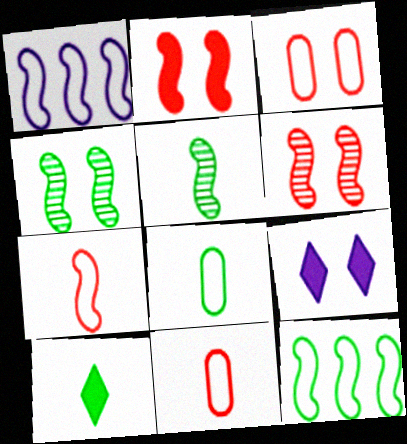[[1, 2, 5], 
[3, 4, 9], 
[5, 8, 10]]